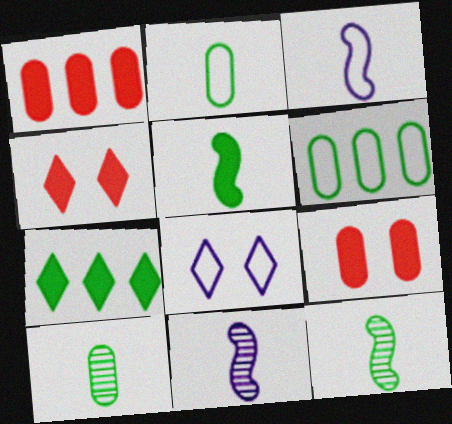[[1, 8, 12], 
[4, 6, 11]]